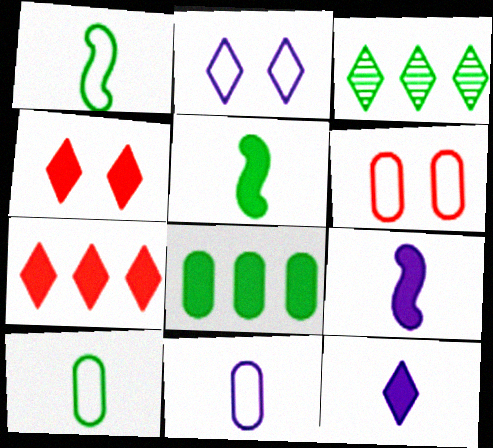[[3, 6, 9], 
[4, 8, 9]]